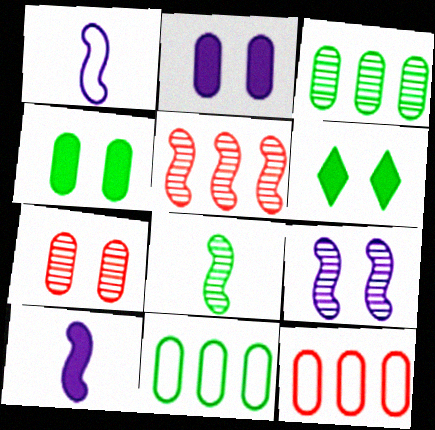[[5, 8, 9], 
[6, 8, 11]]